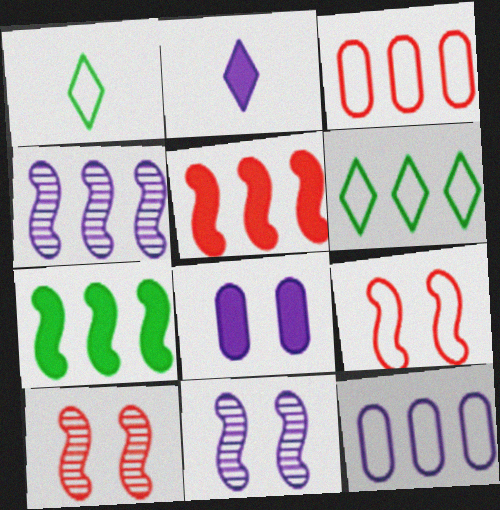[[1, 9, 12], 
[2, 11, 12]]